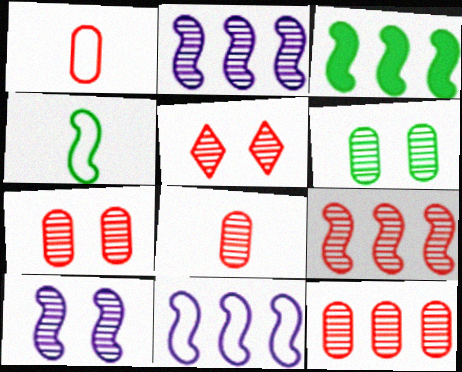[[3, 9, 11], 
[5, 6, 10], 
[5, 8, 9], 
[7, 8, 12]]